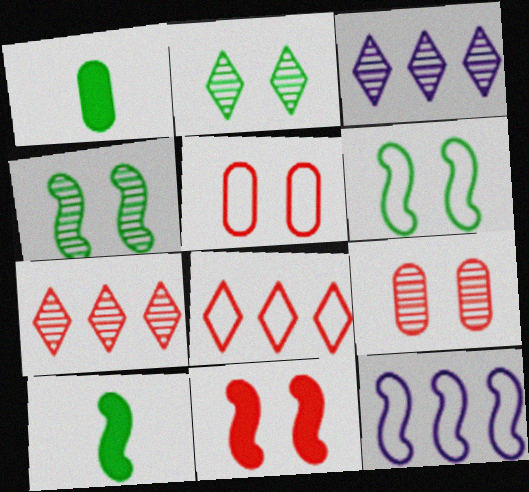[[3, 5, 10]]